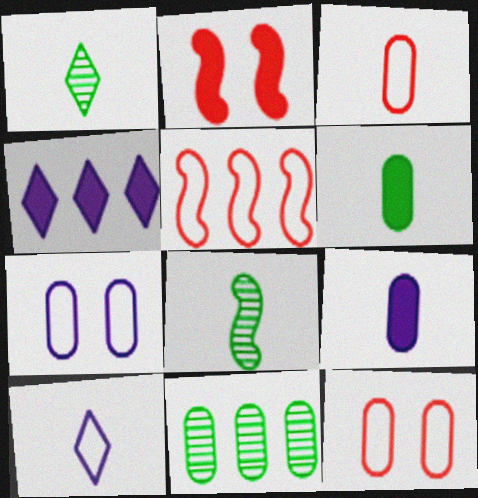[[2, 4, 6], 
[2, 10, 11], 
[4, 5, 11], 
[4, 8, 12], 
[9, 11, 12]]